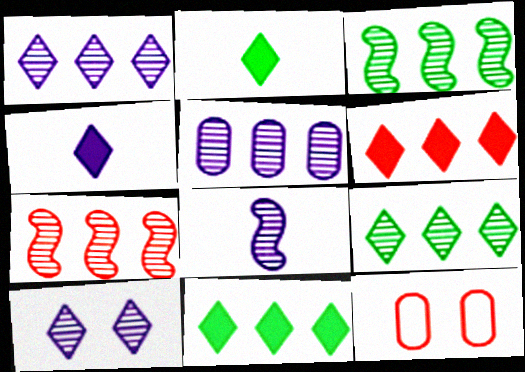[[3, 4, 12], 
[5, 7, 9], 
[5, 8, 10], 
[8, 11, 12]]